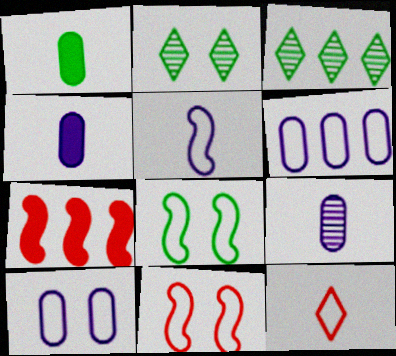[[1, 3, 8], 
[3, 4, 11], 
[3, 6, 7], 
[6, 8, 12]]